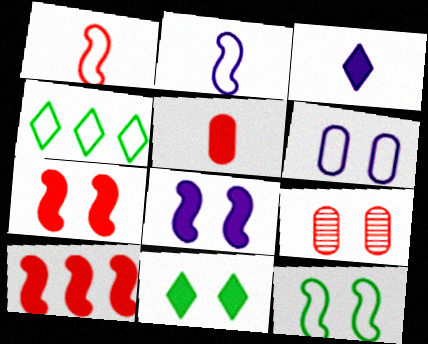[[1, 4, 6]]